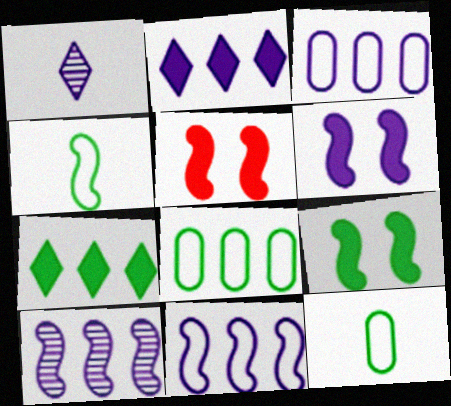[[1, 3, 6], 
[1, 5, 8], 
[2, 3, 10], 
[4, 5, 10], 
[5, 6, 9]]